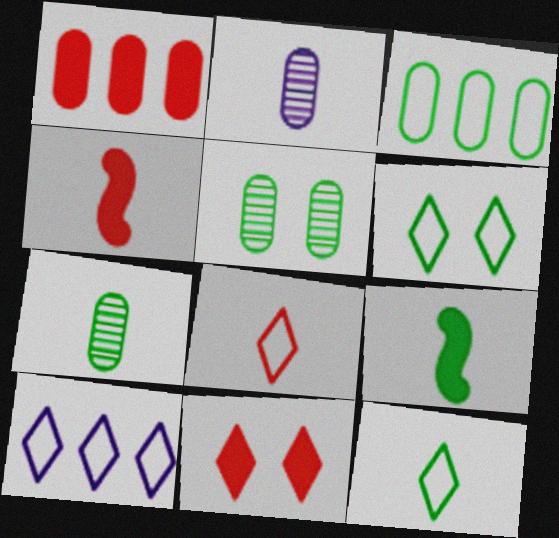[[1, 4, 11], 
[2, 4, 12], 
[2, 8, 9], 
[4, 5, 10], 
[6, 8, 10], 
[7, 9, 12]]